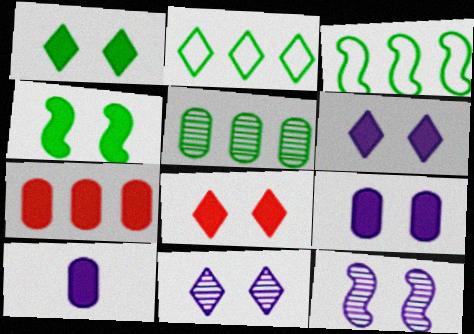[[1, 6, 8], 
[4, 8, 9]]